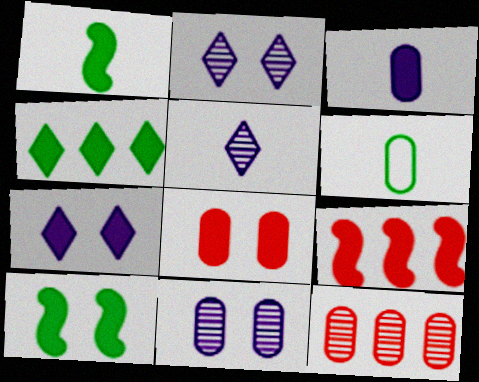[[2, 6, 9], 
[7, 8, 10]]